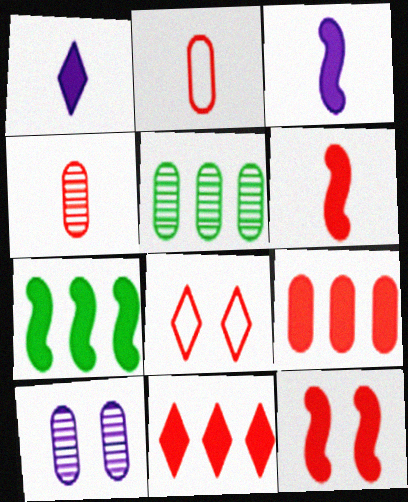[[3, 5, 8], 
[3, 7, 12], 
[4, 5, 10]]